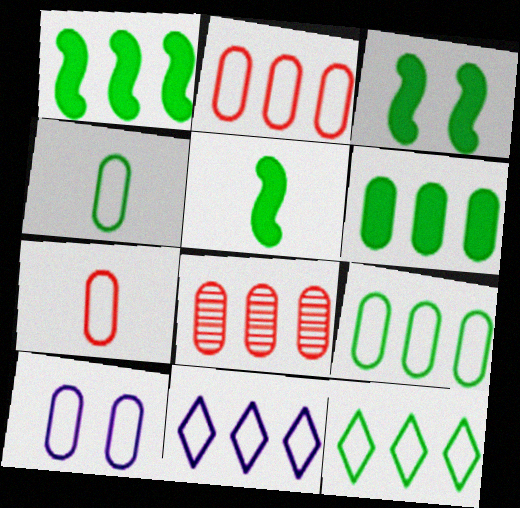[[1, 3, 5], 
[1, 8, 11], 
[2, 4, 10], 
[7, 9, 10]]